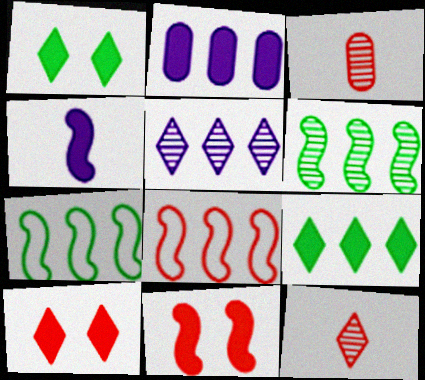[[3, 8, 10]]